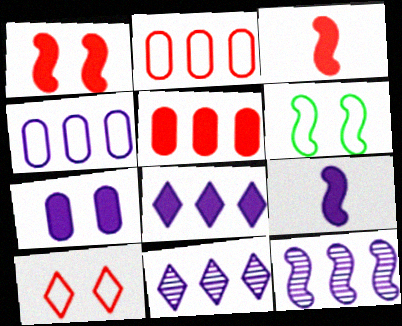[[3, 6, 12], 
[4, 8, 12], 
[7, 8, 9]]